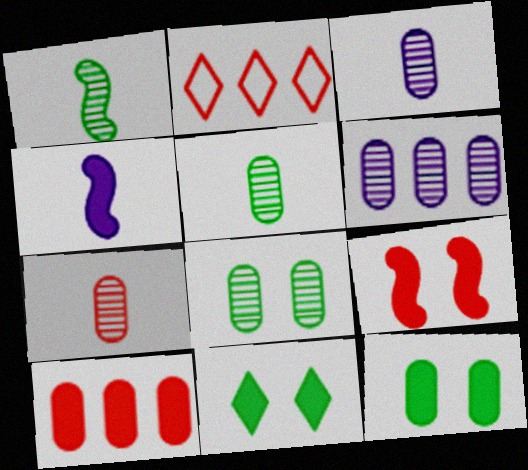[[2, 4, 8], 
[2, 7, 9], 
[3, 5, 7], 
[4, 10, 11], 
[6, 7, 8]]